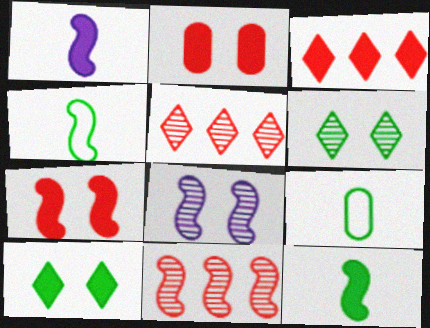[[3, 8, 9]]